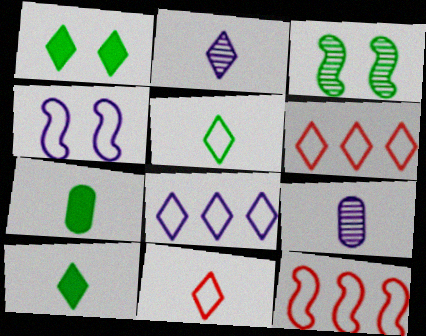[[1, 2, 6], 
[1, 9, 12], 
[2, 10, 11]]